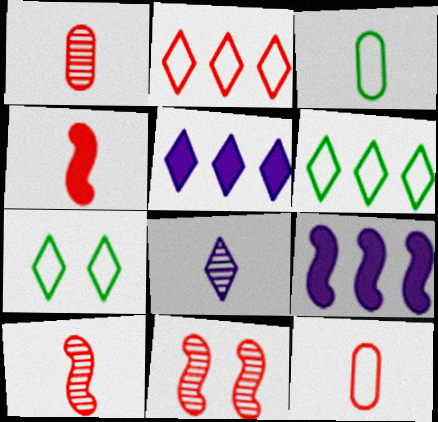[[1, 7, 9], 
[3, 4, 8], 
[3, 5, 11]]